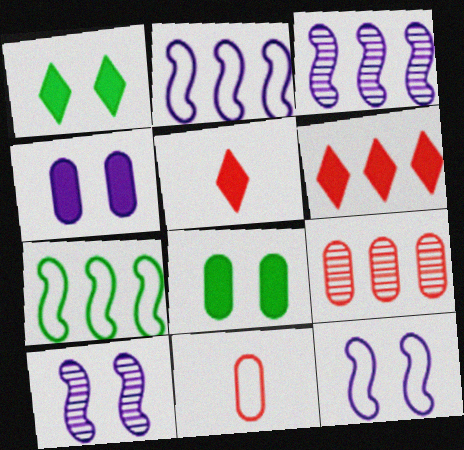[[1, 3, 11]]